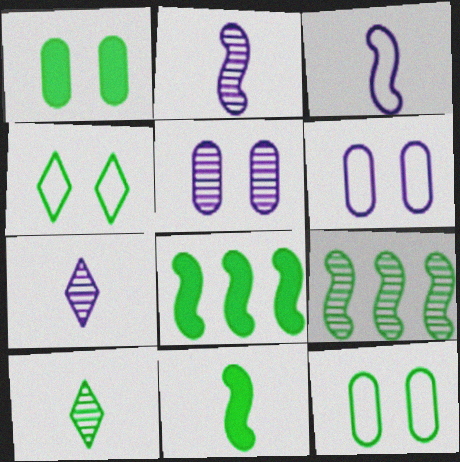[[8, 10, 12]]